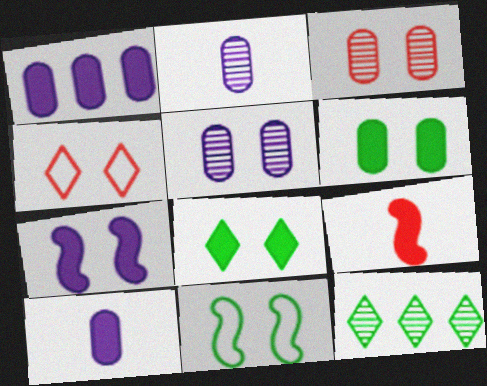[[1, 8, 9]]